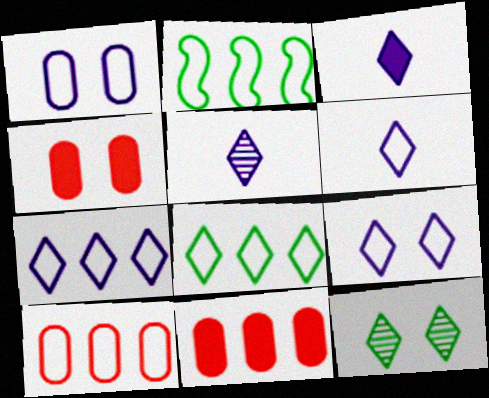[[2, 4, 5], 
[2, 7, 10], 
[3, 5, 6], 
[6, 7, 9]]